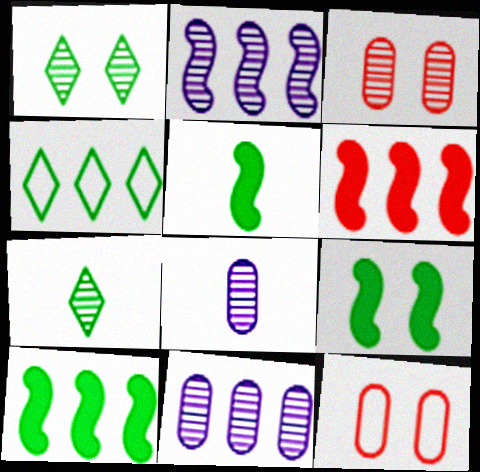[[2, 3, 7], 
[4, 6, 11], 
[5, 9, 10]]